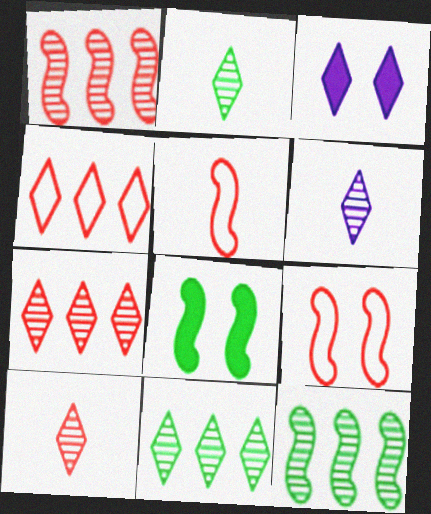[[2, 3, 4], 
[2, 6, 10]]